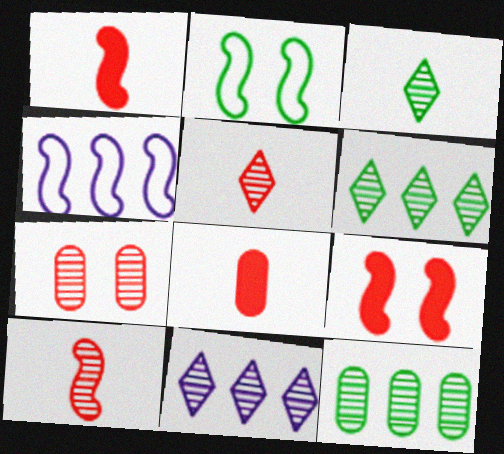[[2, 8, 11]]